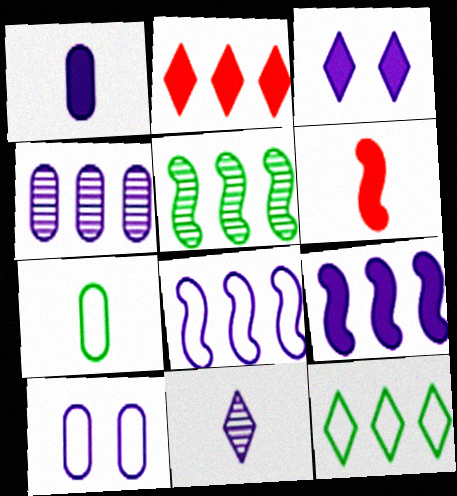[[1, 3, 9], 
[1, 4, 10], 
[6, 7, 11], 
[9, 10, 11]]